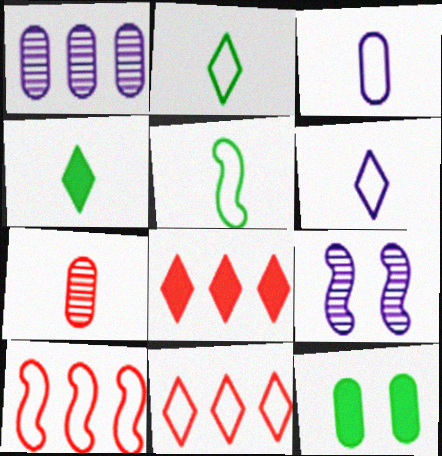[]